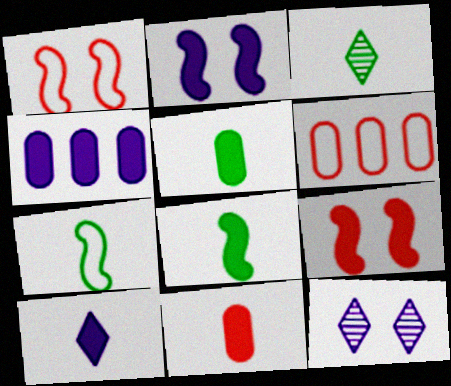[[1, 3, 4], 
[2, 3, 6], 
[2, 4, 10], 
[3, 5, 7], 
[6, 8, 12], 
[8, 10, 11]]